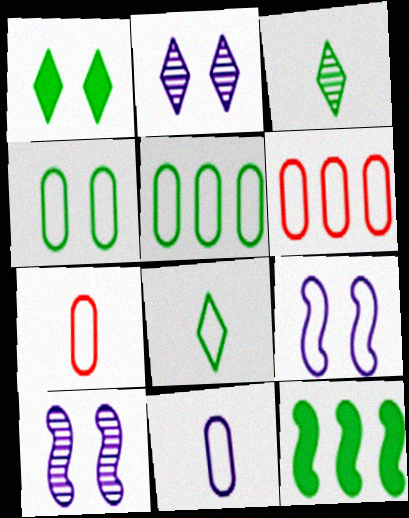[[2, 7, 12], 
[3, 4, 12], 
[4, 6, 11], 
[6, 8, 9]]